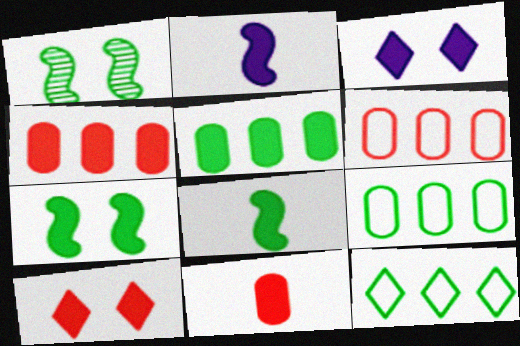[[2, 5, 10], 
[3, 4, 8]]